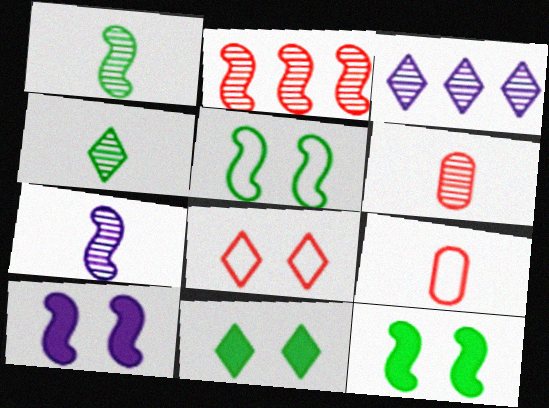[[3, 9, 12], 
[4, 6, 7]]